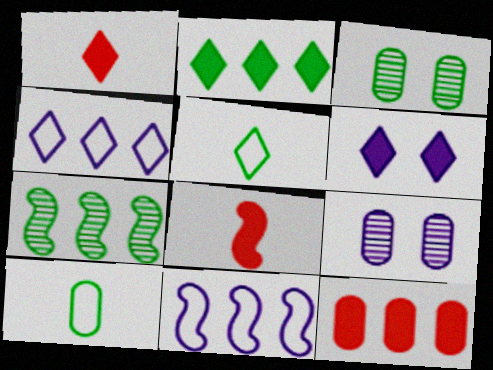[[1, 2, 6], 
[1, 3, 11], 
[3, 4, 8], 
[4, 7, 12], 
[9, 10, 12]]